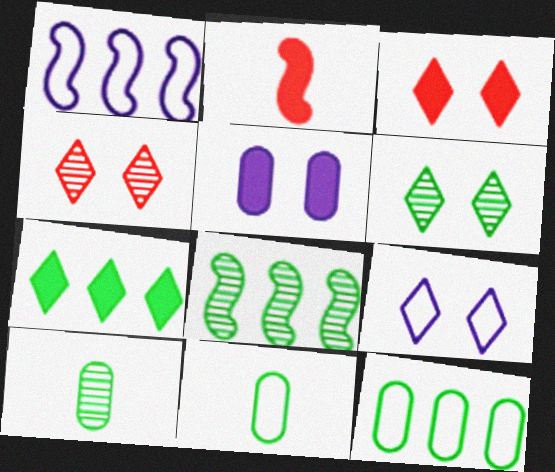[[1, 3, 10], 
[2, 5, 7], 
[3, 6, 9], 
[6, 8, 10], 
[7, 8, 12]]